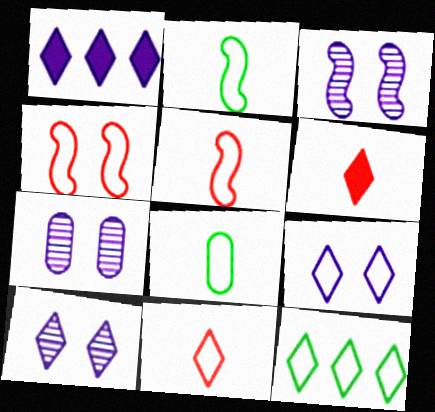[[3, 7, 10], 
[6, 10, 12], 
[9, 11, 12]]